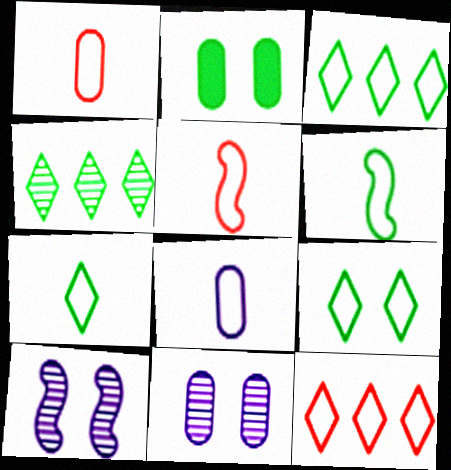[[2, 4, 6], 
[3, 7, 9], 
[5, 7, 8]]